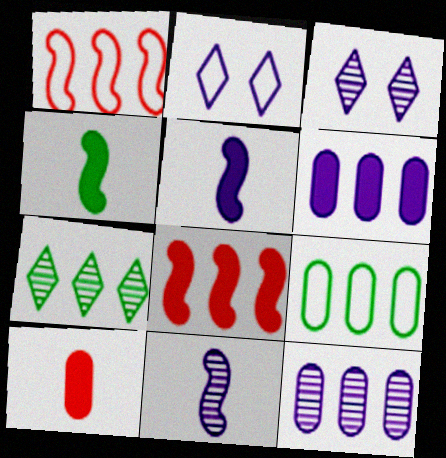[[1, 6, 7], 
[2, 5, 12], 
[2, 6, 11], 
[3, 11, 12]]